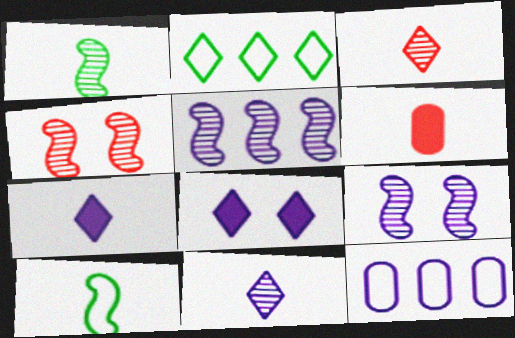[[1, 4, 5], 
[2, 3, 8], 
[2, 6, 9], 
[6, 10, 11], 
[7, 9, 12]]